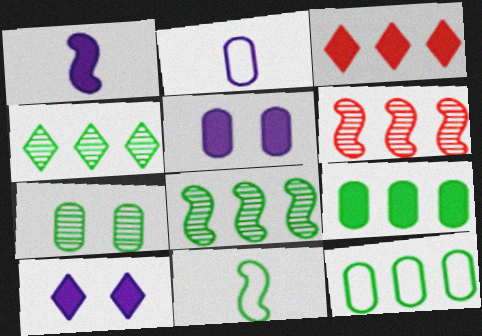[]